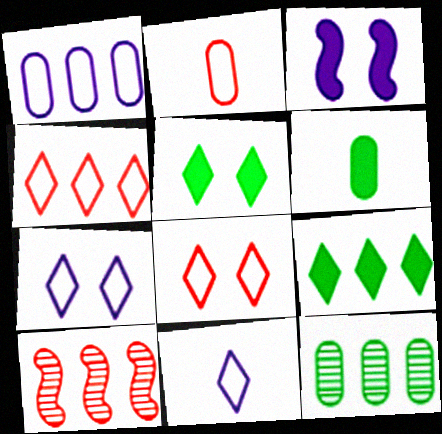[[1, 9, 10], 
[6, 7, 10]]